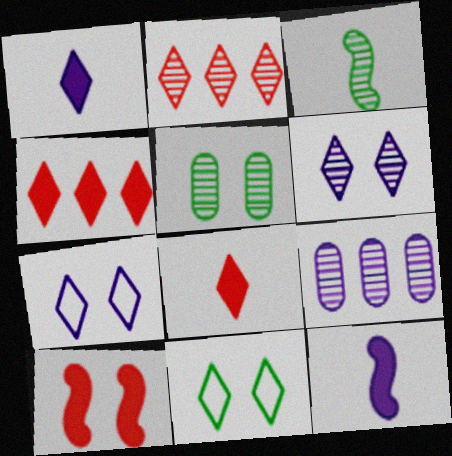[[1, 2, 11], 
[5, 7, 10], 
[7, 9, 12]]